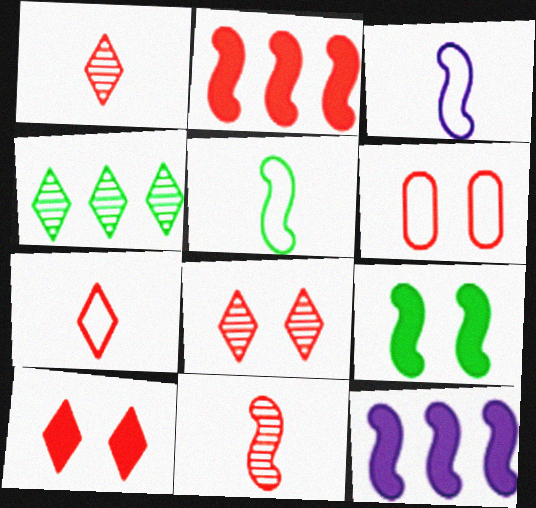[[1, 2, 6]]